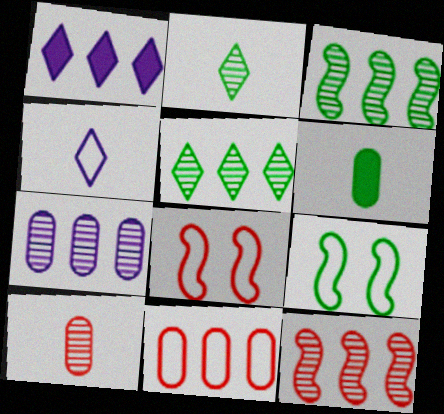[[1, 3, 11], 
[1, 9, 10], 
[4, 9, 11], 
[5, 6, 9], 
[5, 7, 12]]